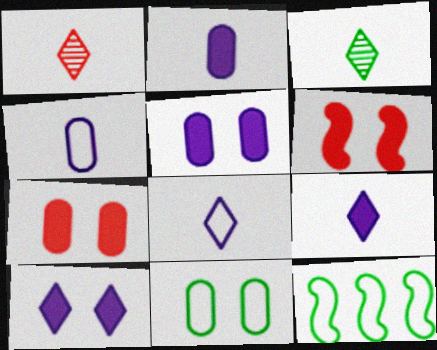[[1, 5, 12]]